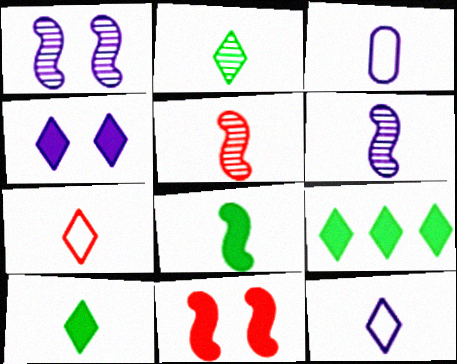[[3, 5, 10]]